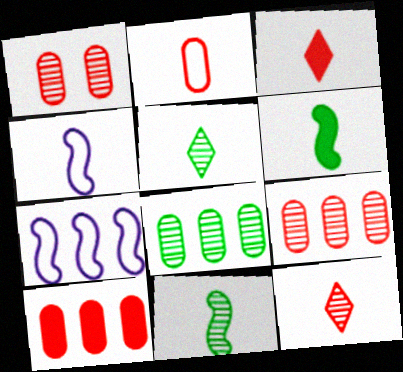[[1, 2, 10]]